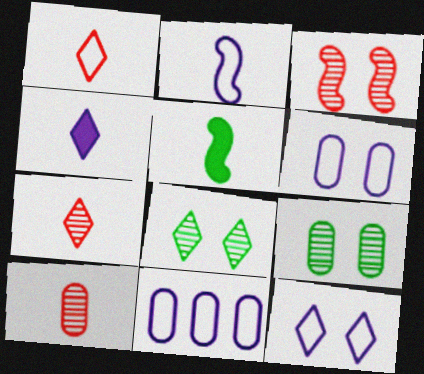[[2, 11, 12]]